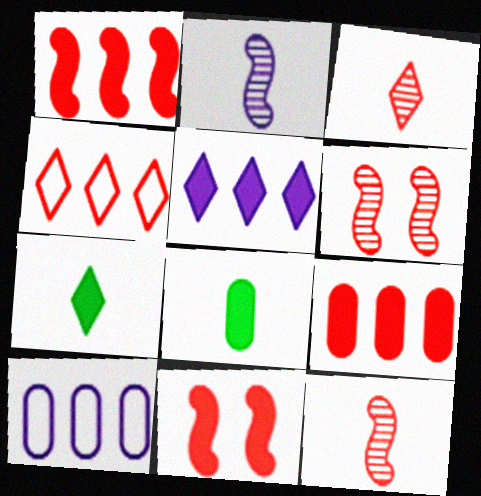[[5, 8, 11], 
[6, 7, 10]]